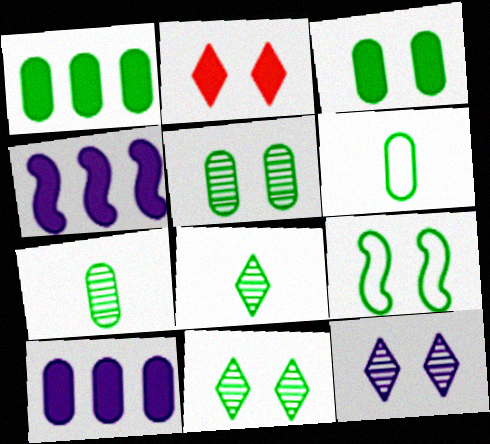[[1, 5, 6], 
[1, 8, 9], 
[3, 9, 11]]